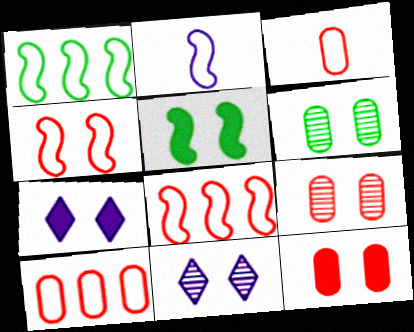[[1, 2, 4], 
[4, 6, 7], 
[5, 7, 12]]